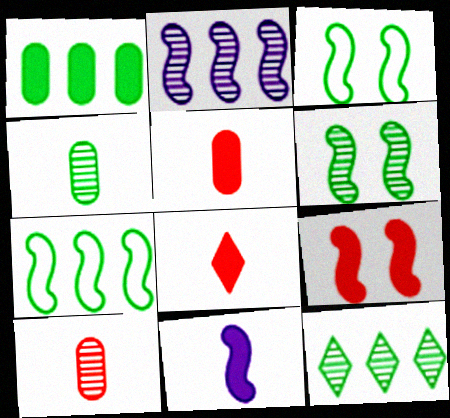[[1, 7, 12], 
[4, 6, 12]]